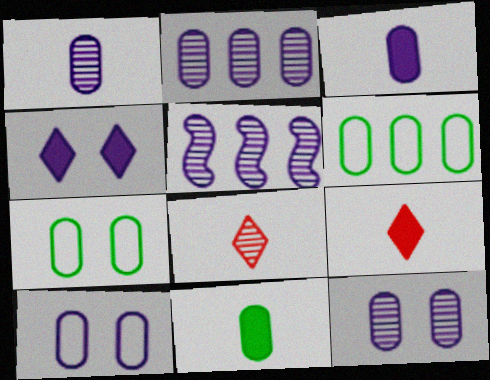[[1, 2, 12], 
[2, 3, 10], 
[5, 7, 9]]